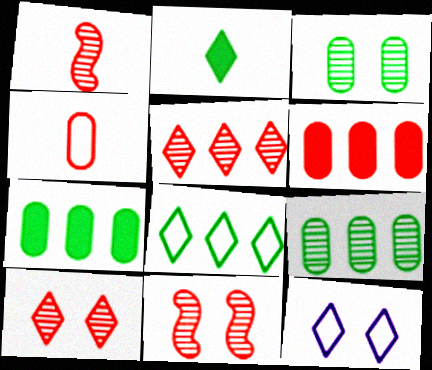[[1, 7, 12], 
[2, 5, 12]]